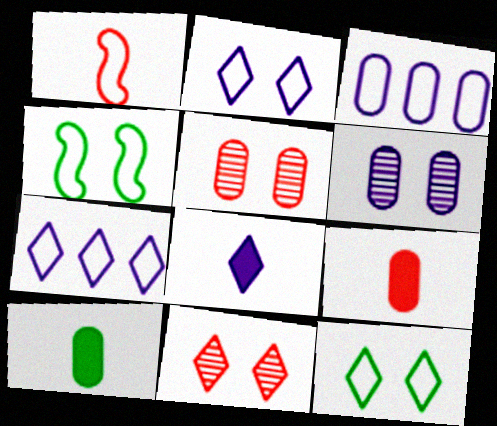[[1, 3, 12], 
[3, 5, 10]]